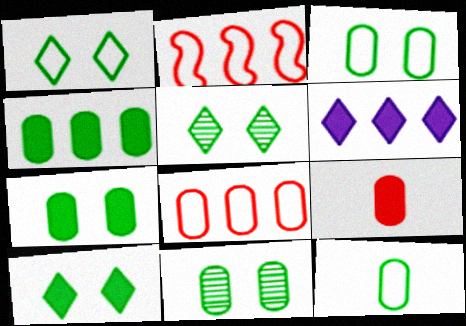[[1, 5, 10], 
[3, 7, 11], 
[4, 11, 12]]